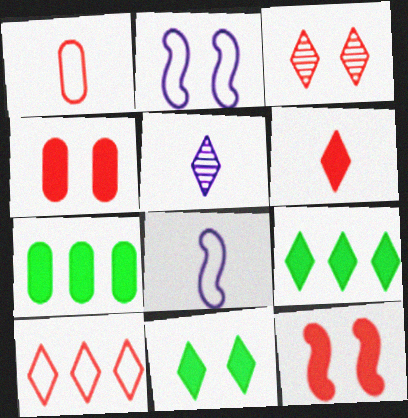[[3, 6, 10], 
[3, 7, 8], 
[5, 10, 11]]